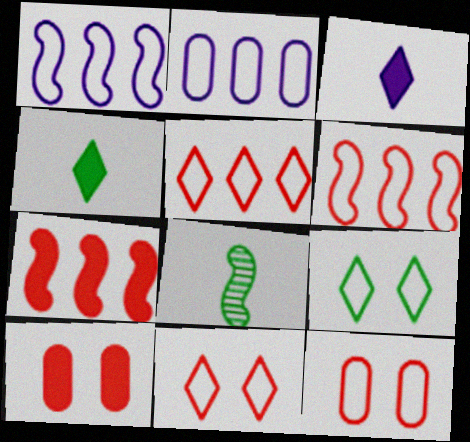[]